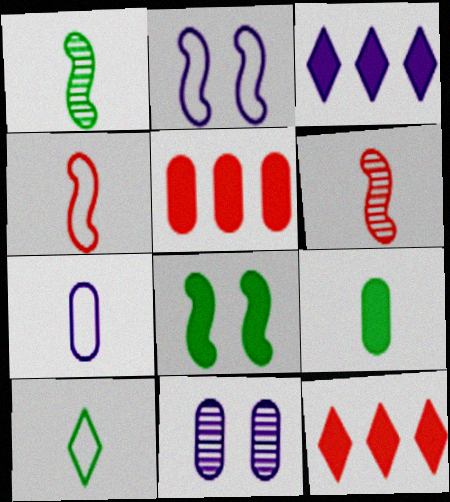[[1, 9, 10], 
[4, 7, 10]]